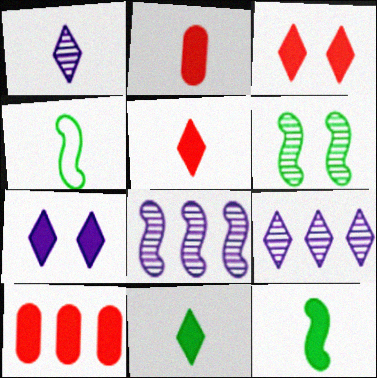[[1, 2, 4], 
[7, 10, 12]]